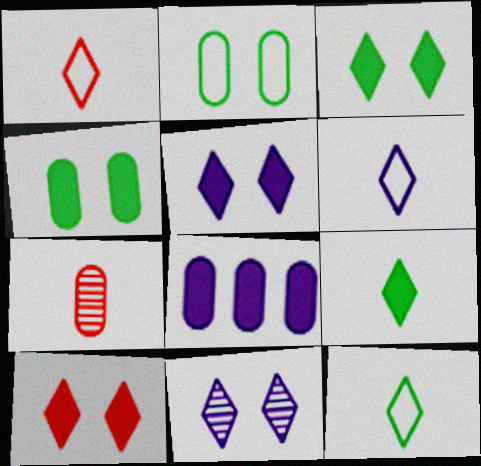[[1, 6, 12], 
[2, 7, 8], 
[3, 5, 10]]